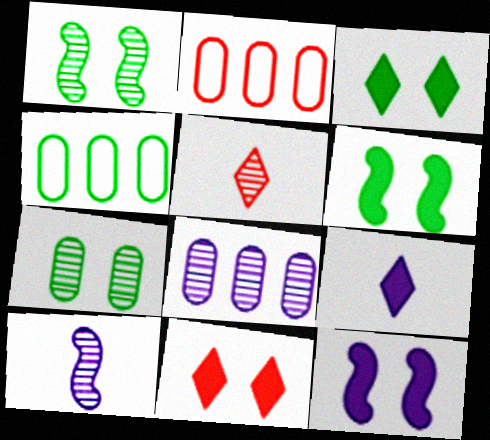[[1, 2, 9], 
[1, 5, 8], 
[2, 3, 10], 
[4, 5, 12], 
[4, 10, 11]]